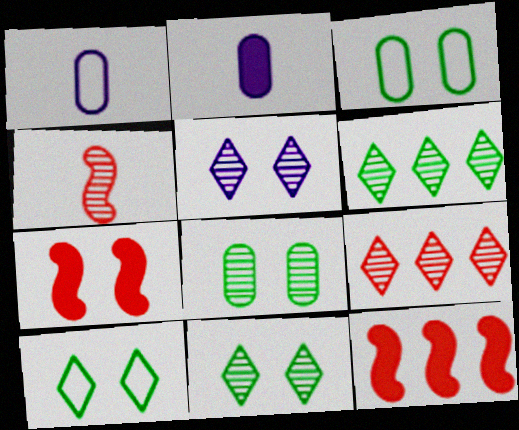[[1, 6, 7], 
[1, 11, 12], 
[3, 5, 7]]